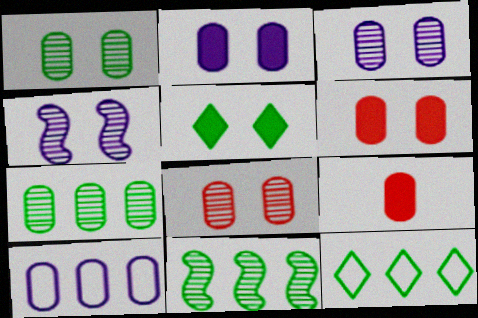[[1, 3, 8], 
[1, 9, 10], 
[4, 9, 12]]